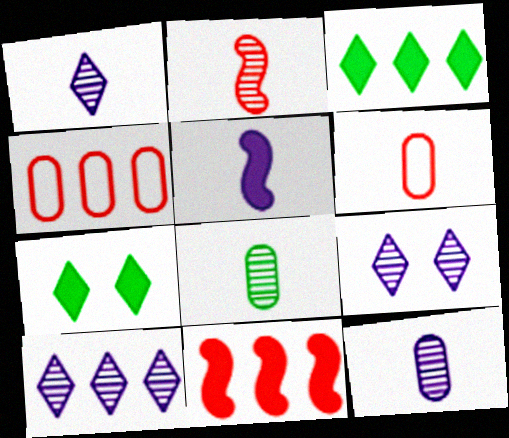[[1, 2, 8], 
[1, 9, 10]]